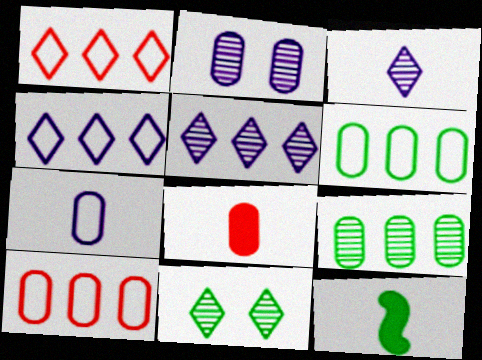[[1, 2, 12], 
[2, 6, 8], 
[6, 11, 12]]